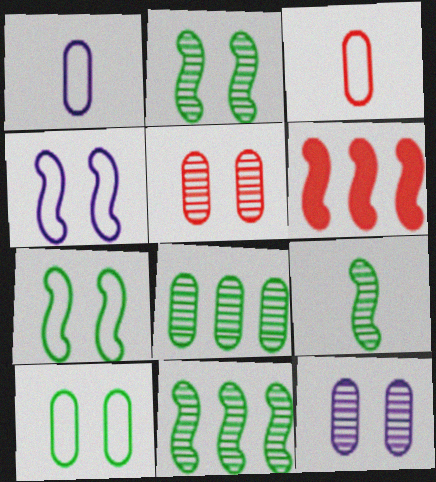[[2, 9, 11], 
[4, 6, 9]]